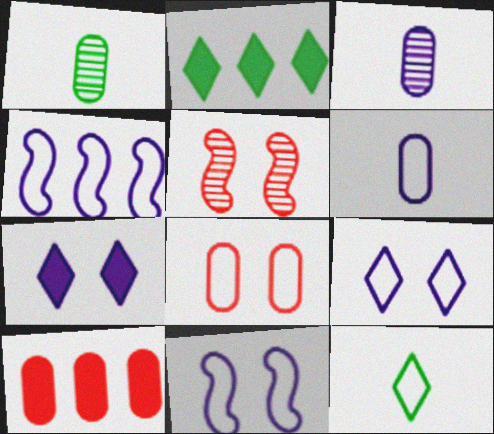[[2, 5, 6], 
[3, 4, 7], 
[4, 6, 9], 
[4, 8, 12]]